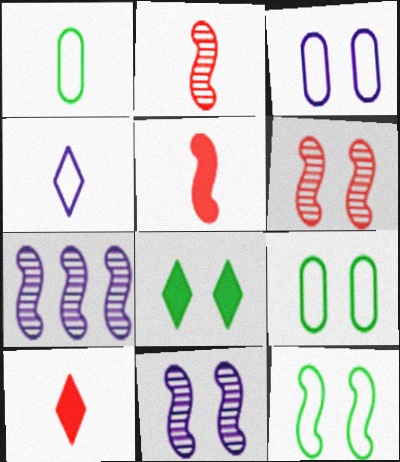[[3, 6, 8], 
[5, 7, 12], 
[7, 9, 10]]